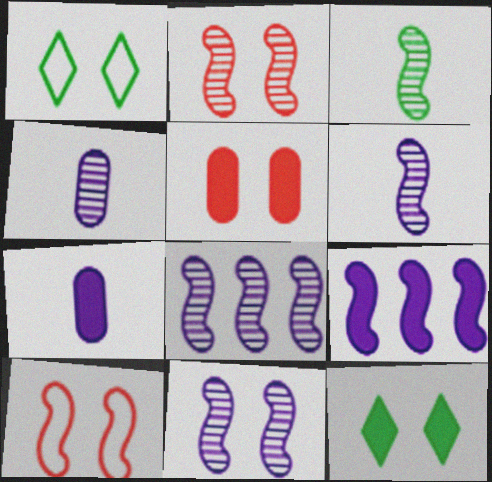[[1, 5, 11], 
[2, 3, 8], 
[3, 9, 10], 
[6, 8, 11]]